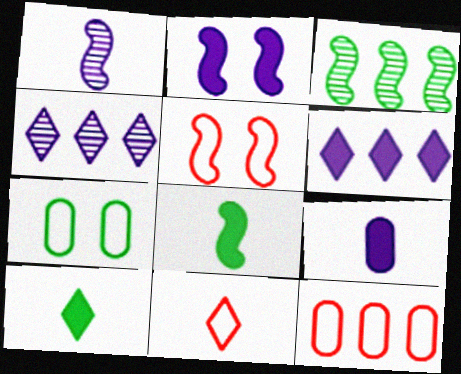[[2, 6, 9], 
[3, 6, 12], 
[3, 7, 10], 
[5, 11, 12]]